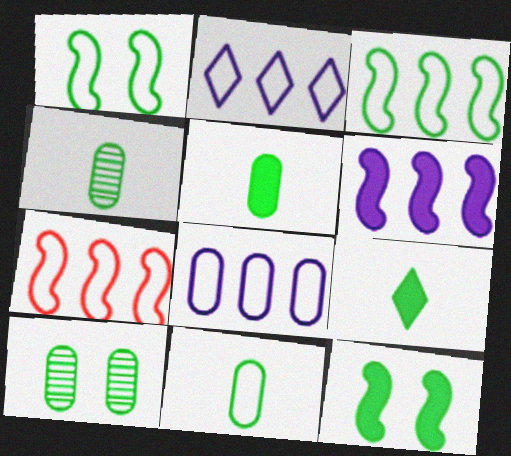[[3, 9, 10], 
[4, 5, 11]]